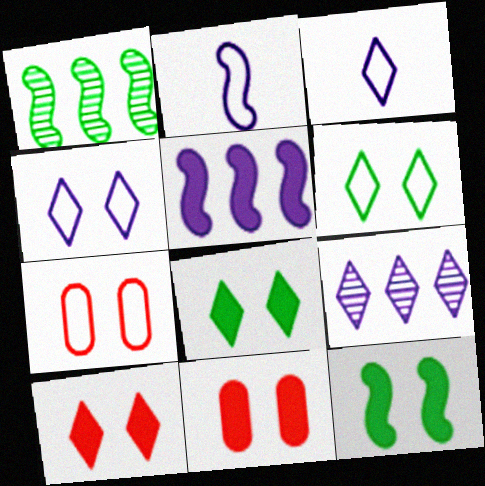[[1, 3, 11]]